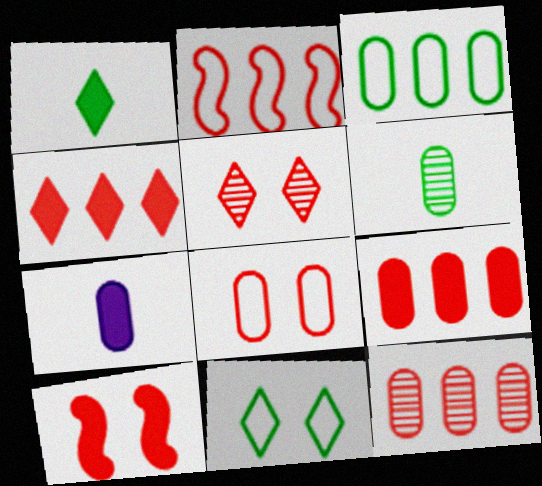[[2, 4, 12], 
[5, 8, 10]]